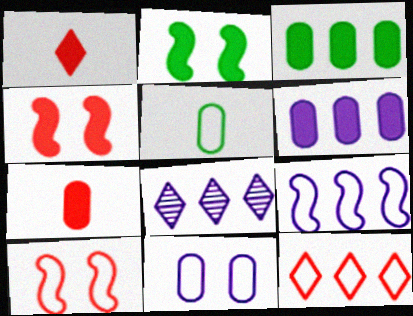[[1, 2, 6], 
[4, 5, 8], 
[6, 8, 9]]